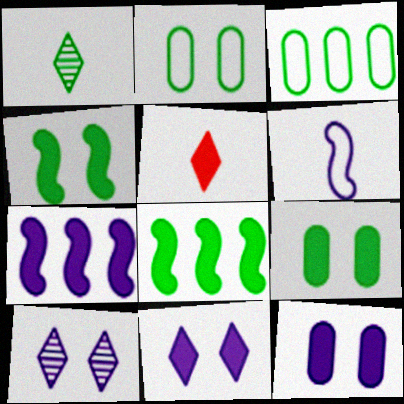[[1, 2, 8], 
[1, 3, 4], 
[5, 7, 9], 
[5, 8, 12]]